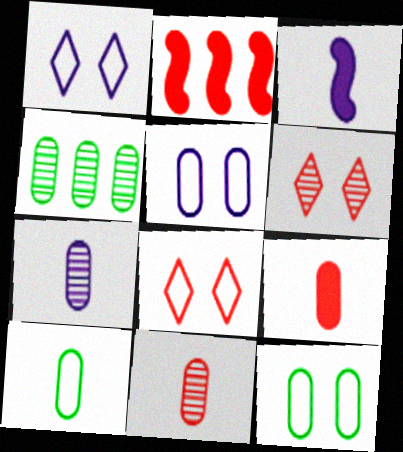[[2, 8, 11], 
[3, 4, 8], 
[4, 5, 9], 
[7, 9, 10]]